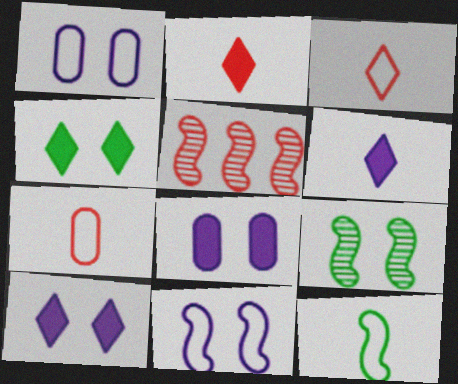[]